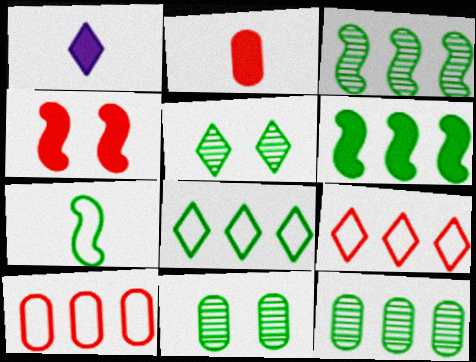[[1, 5, 9], 
[6, 8, 12]]